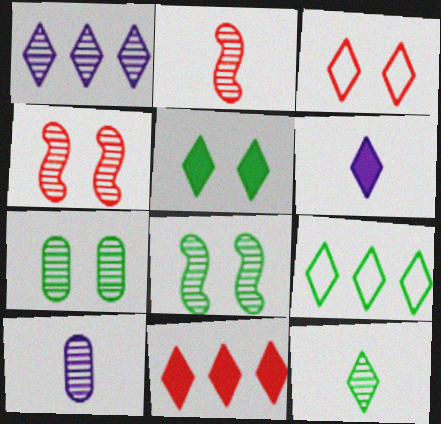[[1, 2, 7], 
[1, 9, 11], 
[2, 10, 12], 
[5, 6, 11], 
[5, 9, 12]]